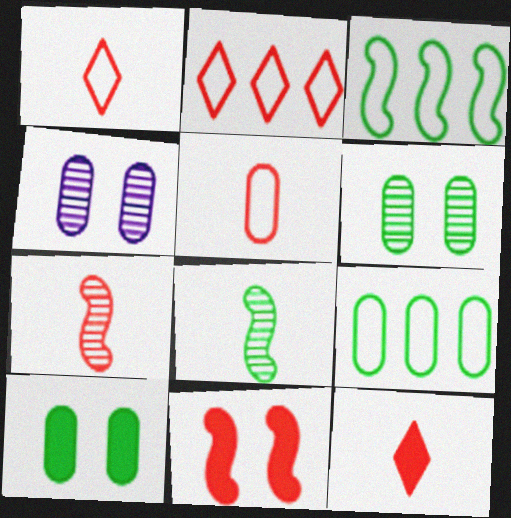[[3, 4, 12], 
[5, 7, 12]]